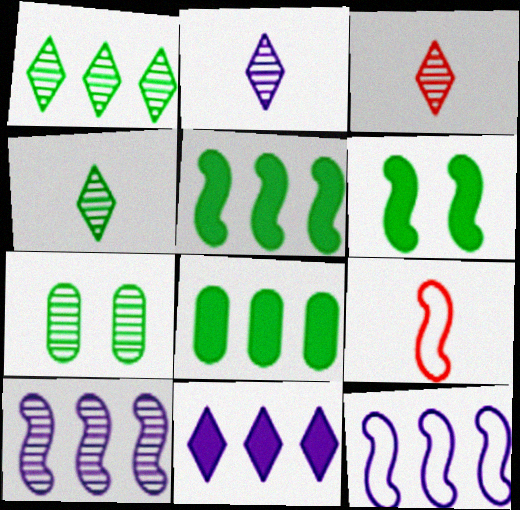[[2, 3, 4], 
[3, 7, 10], 
[6, 9, 10], 
[7, 9, 11]]